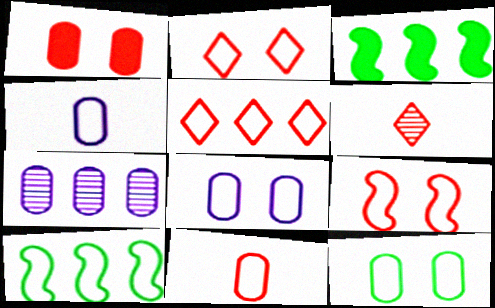[[2, 4, 10], 
[3, 5, 7], 
[3, 6, 8], 
[5, 9, 11]]